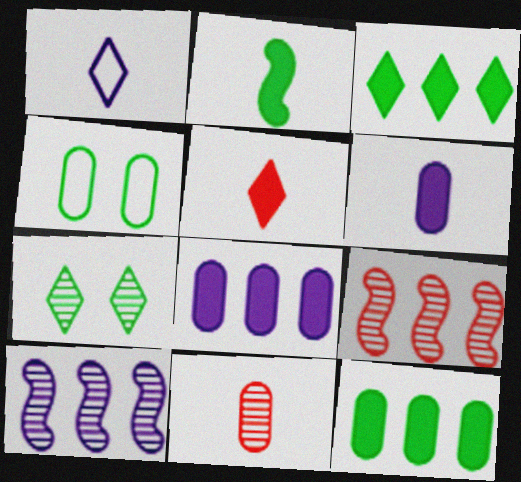[[1, 2, 11], 
[2, 5, 6], 
[4, 5, 10], 
[4, 8, 11], 
[7, 10, 11]]